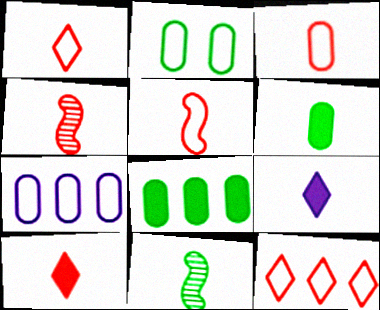[[1, 3, 5], 
[2, 3, 7], 
[3, 4, 10], 
[3, 9, 11]]